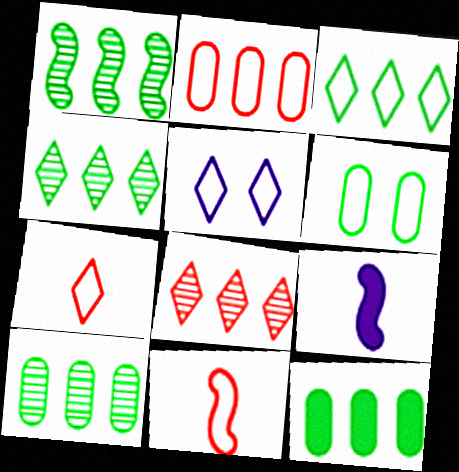[[1, 3, 12], 
[1, 4, 10], 
[3, 5, 7], 
[6, 8, 9]]